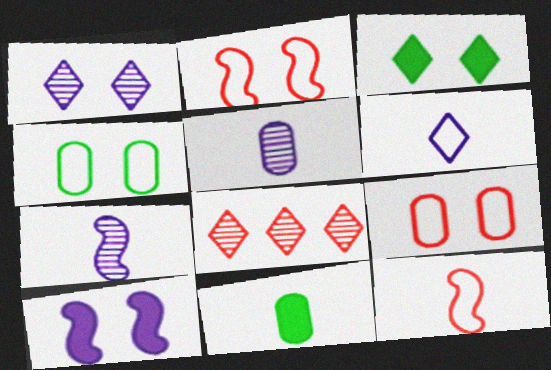[[3, 6, 8]]